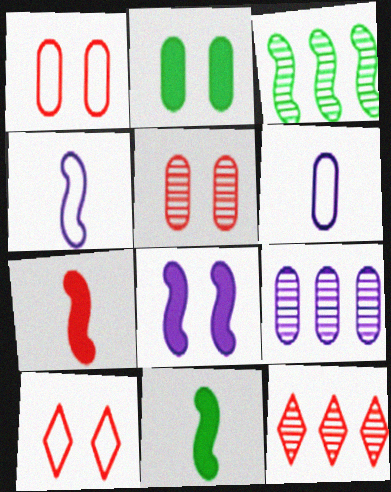[[1, 7, 12], 
[2, 4, 12], 
[3, 9, 12], 
[9, 10, 11]]